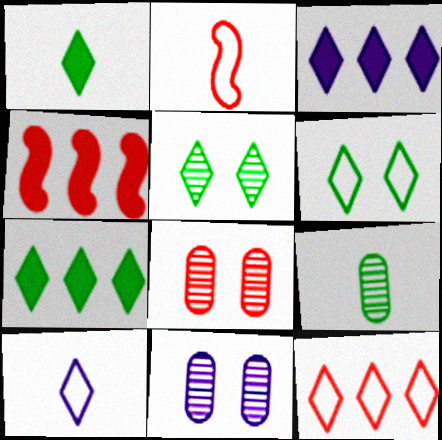[[2, 7, 11], 
[6, 10, 12]]